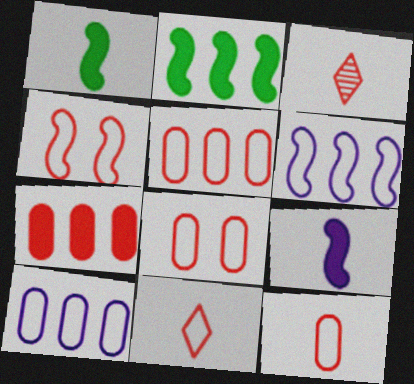[[3, 4, 7], 
[4, 5, 11], 
[5, 8, 12]]